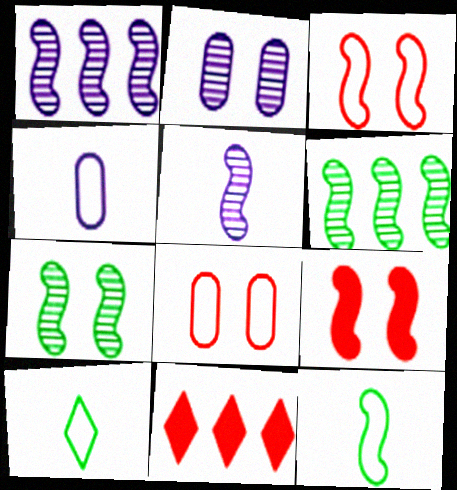[[1, 9, 12], 
[2, 11, 12], 
[4, 7, 11]]